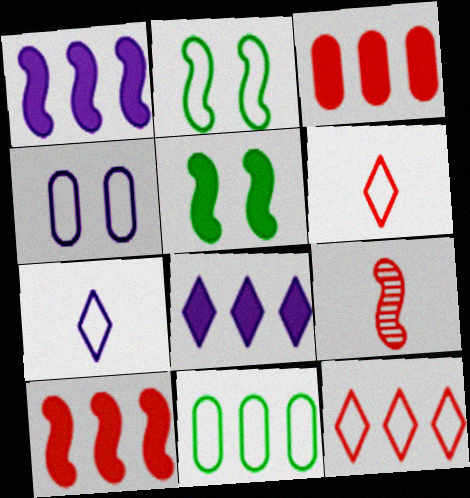[[1, 2, 9]]